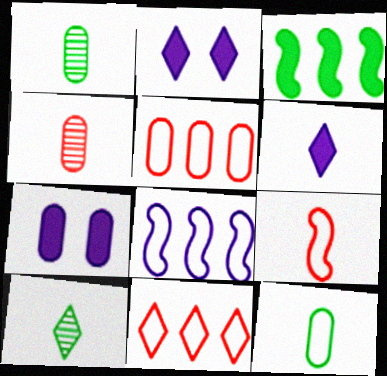[[1, 5, 7], 
[1, 6, 9], 
[2, 10, 11]]